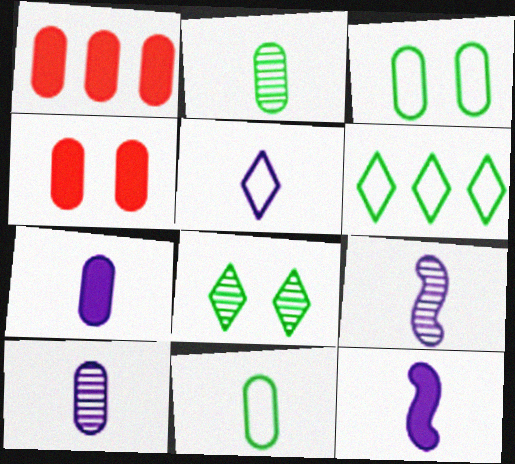[[1, 3, 10], 
[4, 6, 9], 
[5, 7, 9], 
[5, 10, 12]]